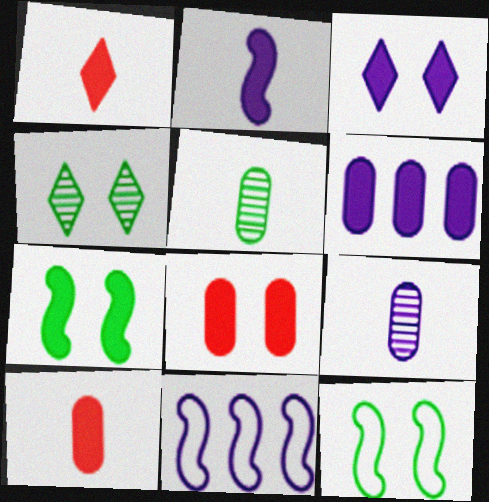[[1, 6, 7], 
[2, 3, 6], 
[3, 7, 8], 
[3, 9, 11], 
[4, 10, 11]]